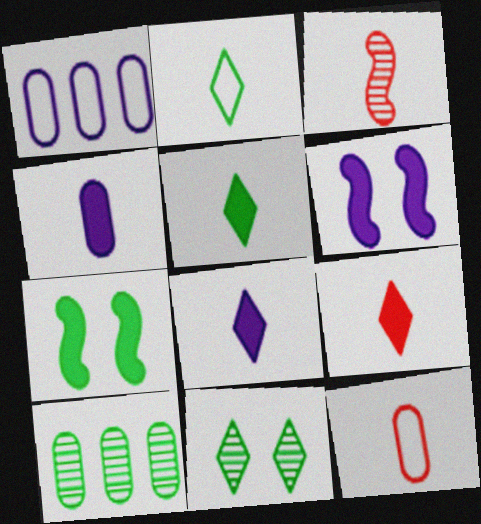[[2, 3, 4], 
[2, 7, 10], 
[3, 9, 12], 
[5, 8, 9]]